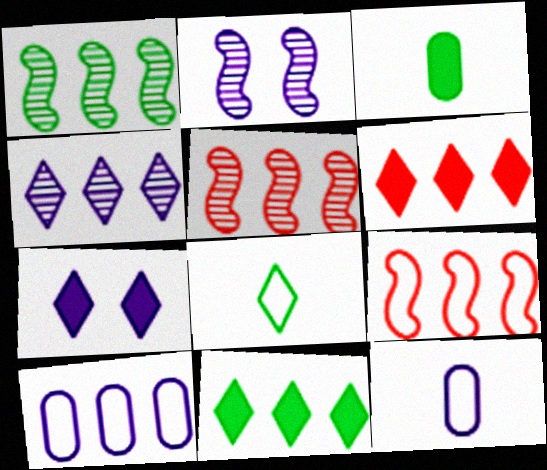[[1, 6, 10], 
[5, 10, 11]]